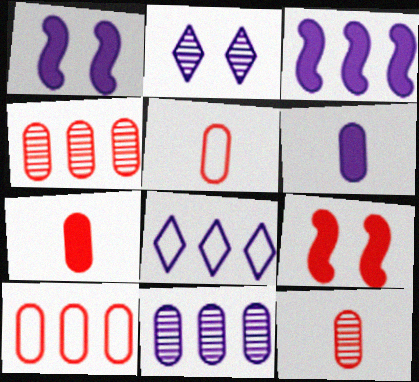[[3, 8, 11], 
[5, 7, 12]]